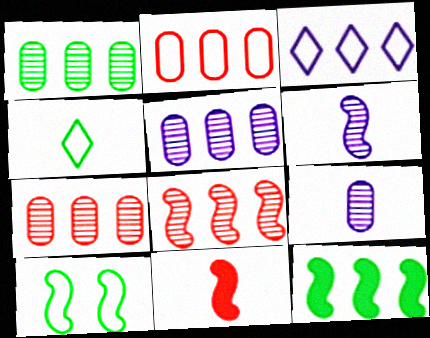[[1, 5, 7], 
[3, 7, 12], 
[4, 9, 11]]